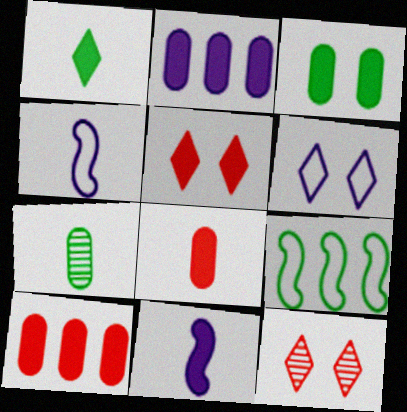[[1, 8, 11], 
[2, 3, 8]]